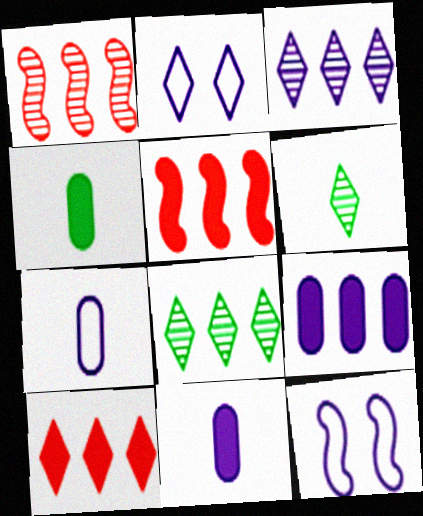[[1, 2, 4], 
[2, 6, 10], 
[3, 11, 12]]